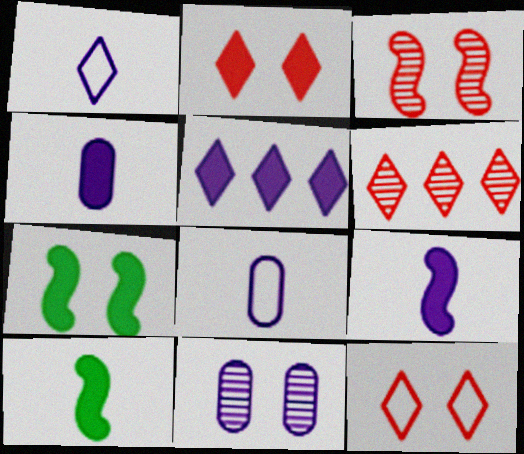[[6, 7, 8], 
[7, 11, 12]]